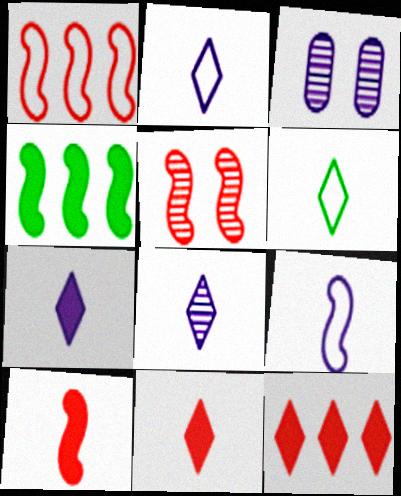[[1, 5, 10], 
[2, 7, 8], 
[4, 5, 9], 
[6, 8, 11]]